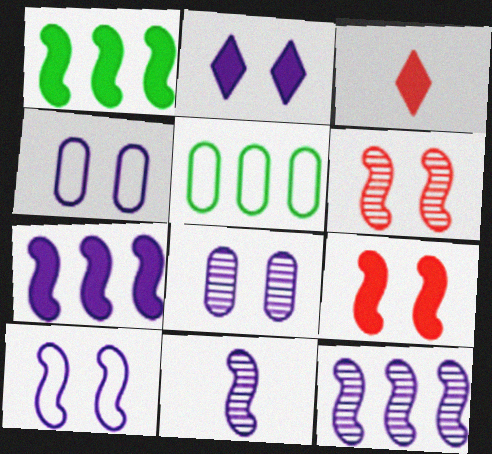[[2, 8, 10], 
[7, 10, 11]]